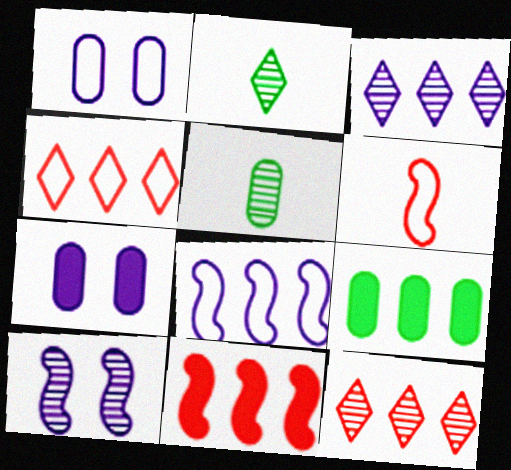[[1, 2, 11], 
[5, 10, 12], 
[8, 9, 12]]